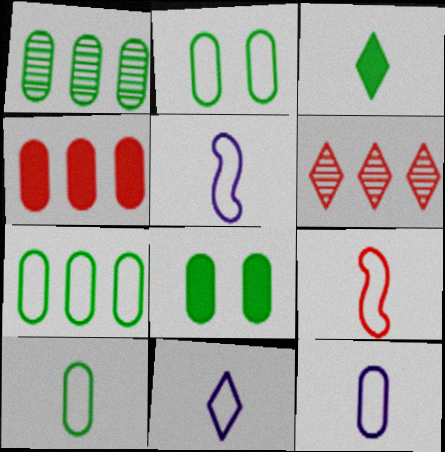[[1, 8, 10], 
[2, 7, 10], 
[5, 6, 8], 
[5, 11, 12], 
[9, 10, 11]]